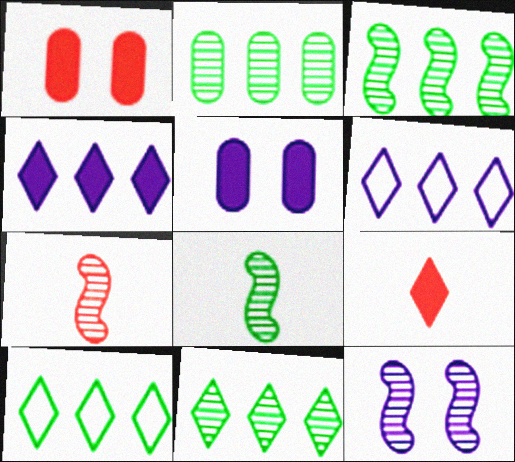[[1, 6, 8], 
[2, 3, 11], 
[3, 7, 12], 
[5, 7, 10]]